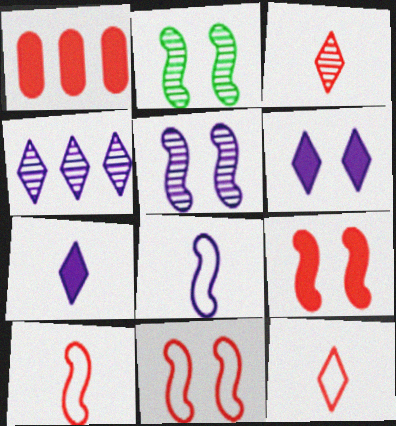[[1, 3, 11]]